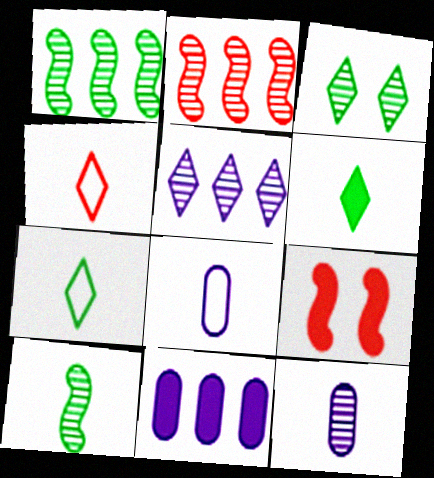[[2, 3, 12], 
[6, 9, 11]]